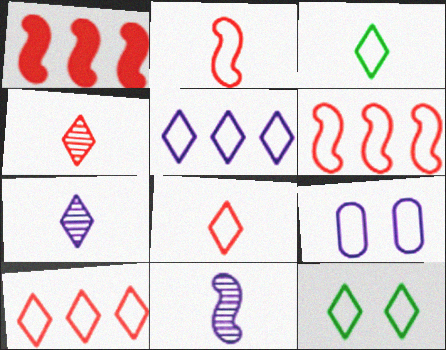[[3, 6, 9], 
[5, 8, 12]]